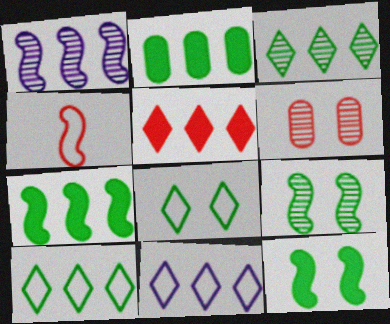[[1, 4, 12], 
[3, 5, 11], 
[4, 5, 6]]